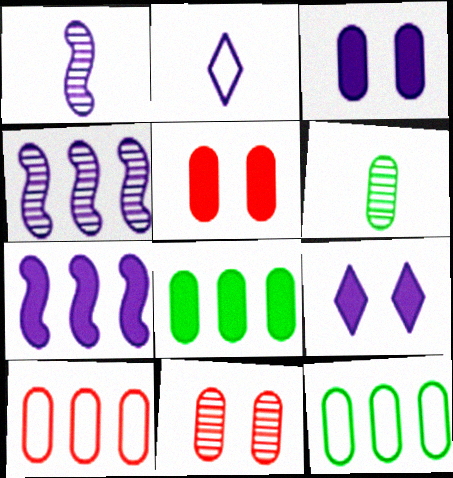[[2, 3, 4], 
[3, 6, 10]]